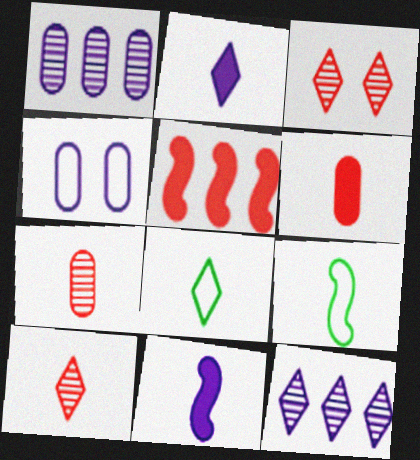[[2, 7, 9], 
[2, 8, 10], 
[4, 11, 12], 
[7, 8, 11]]